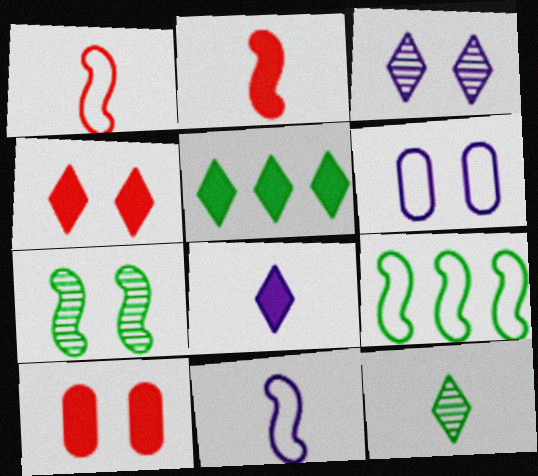[[4, 5, 8], 
[4, 6, 7]]